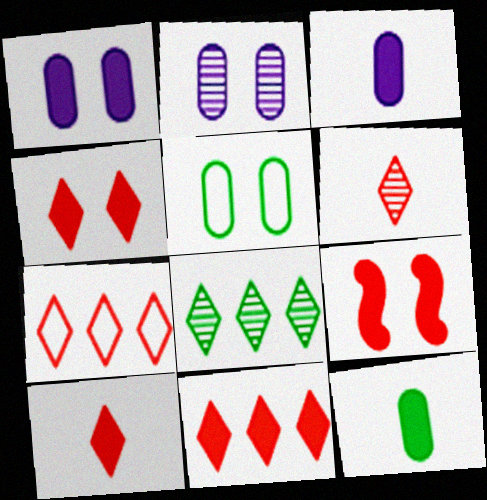[[4, 6, 7], 
[4, 10, 11]]